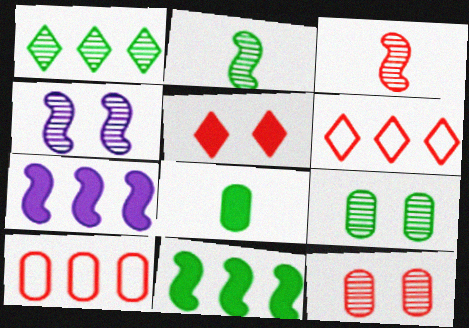[[1, 2, 9], 
[1, 7, 10], 
[3, 5, 10], 
[4, 6, 8], 
[5, 7, 8]]